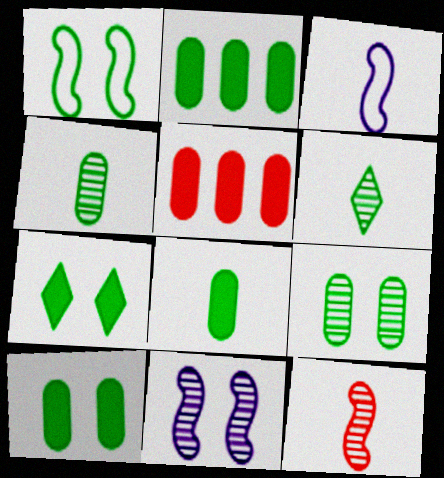[[1, 2, 6], 
[1, 7, 9], 
[2, 8, 10]]